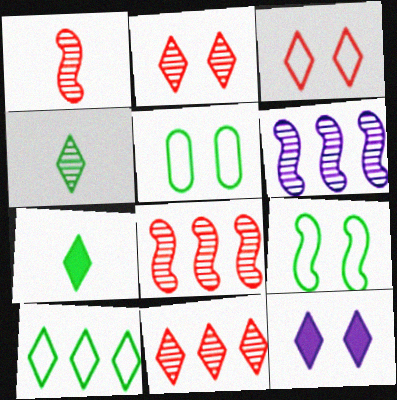[]